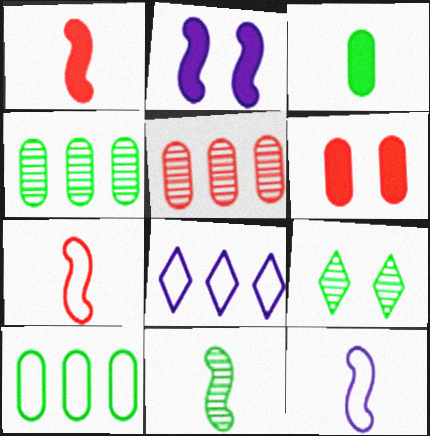[[1, 11, 12], 
[4, 9, 11], 
[6, 8, 11]]